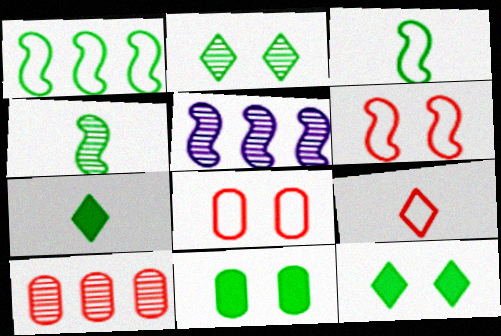[[5, 7, 8], 
[5, 9, 11]]